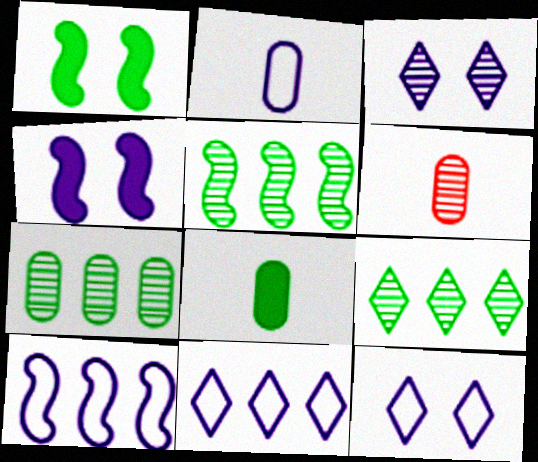[[1, 6, 11], 
[2, 6, 8], 
[2, 10, 12], 
[3, 5, 6], 
[5, 7, 9]]